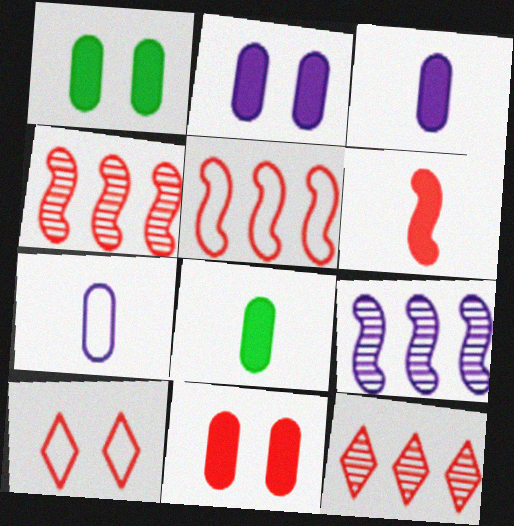[[1, 2, 11], 
[8, 9, 10]]